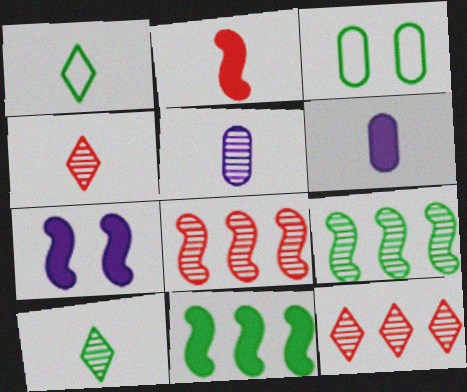[[1, 2, 5], 
[2, 7, 11], 
[3, 10, 11]]